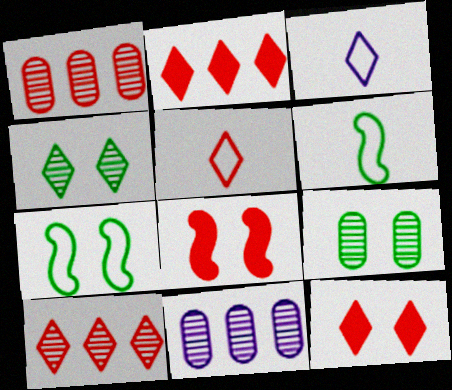[[1, 5, 8], 
[2, 3, 4], 
[5, 10, 12], 
[6, 11, 12]]